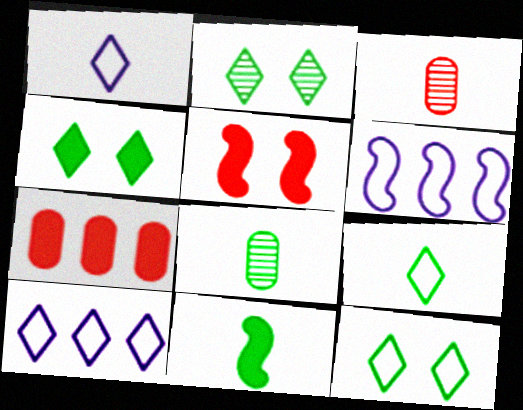[[1, 3, 11], 
[2, 4, 12], 
[3, 4, 6], 
[5, 8, 10], 
[8, 9, 11]]